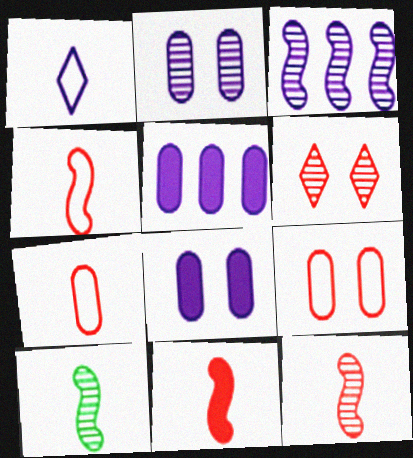[[1, 3, 8], 
[4, 11, 12]]